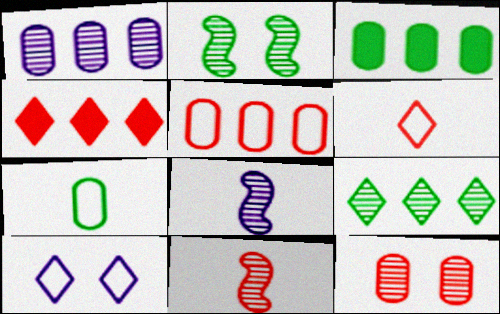[[1, 3, 5], 
[3, 10, 11], 
[8, 9, 12]]